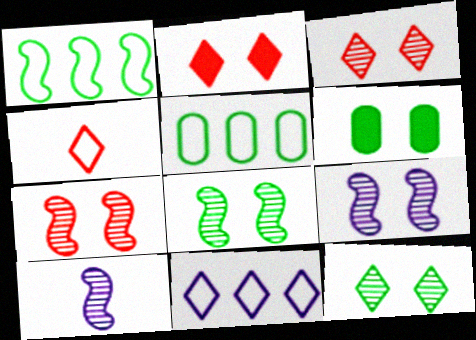[[2, 5, 10], 
[7, 8, 9]]